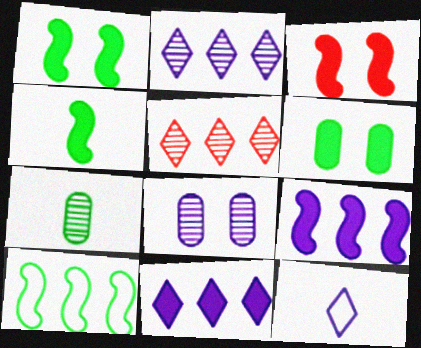[[3, 4, 9], 
[8, 9, 12]]